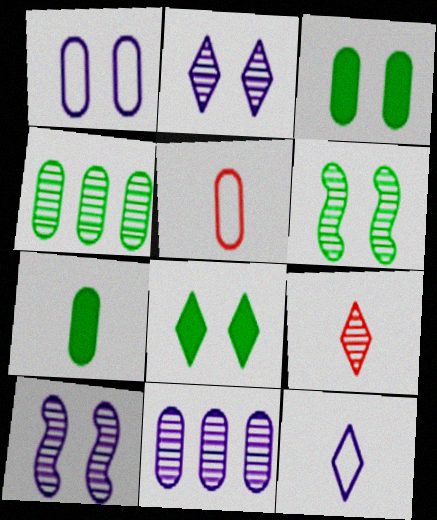[[3, 5, 11], 
[4, 9, 10], 
[6, 9, 11]]